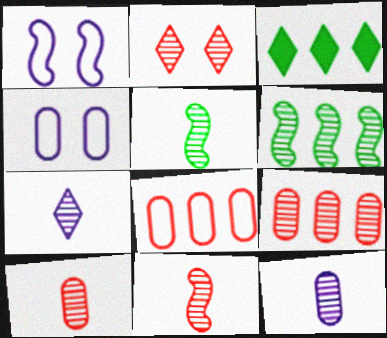[[1, 3, 10], 
[2, 6, 12], 
[2, 9, 11], 
[3, 4, 11], 
[5, 7, 10]]